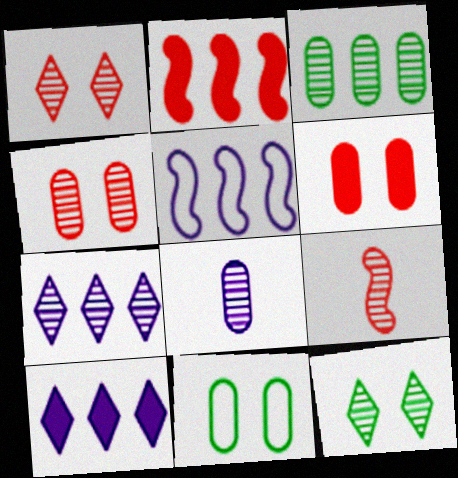[[3, 4, 8], 
[9, 10, 11]]